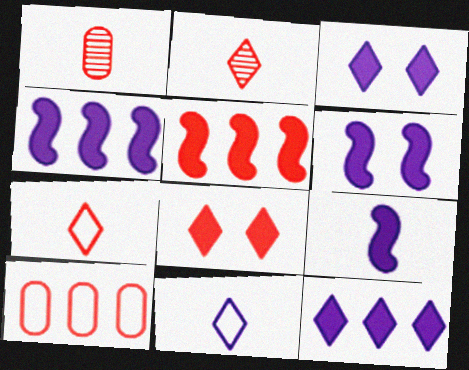[[4, 6, 9]]